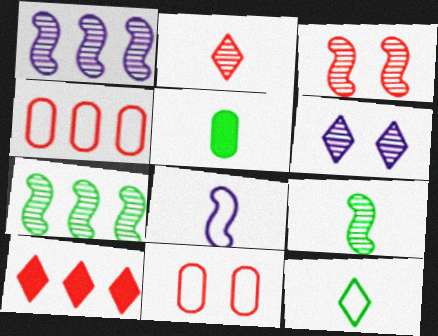[[1, 3, 9], 
[2, 5, 8], 
[5, 9, 12], 
[6, 10, 12]]